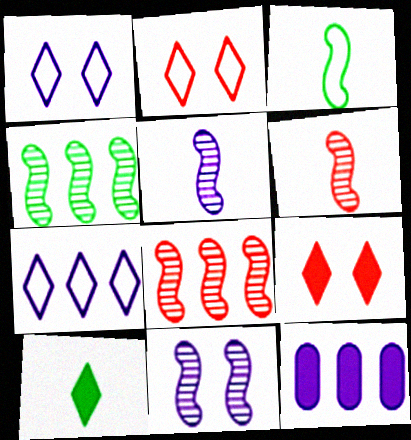[[1, 5, 12], 
[4, 6, 11]]